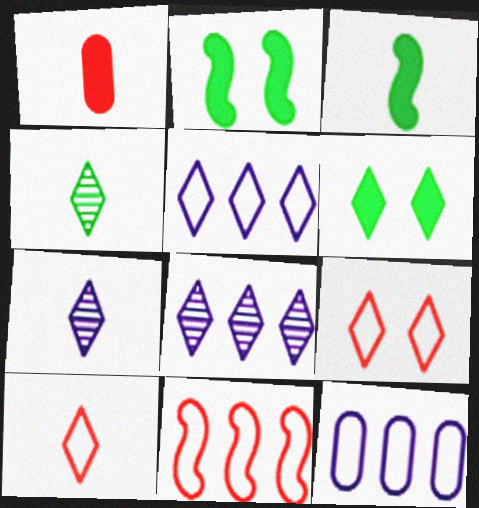[[6, 8, 10]]